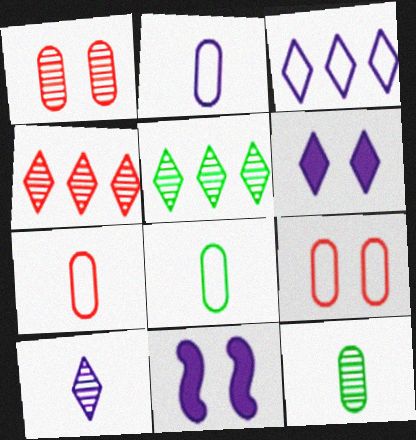[[2, 7, 8], 
[3, 6, 10], 
[4, 8, 11], 
[5, 7, 11]]